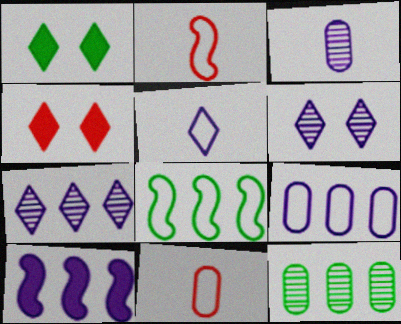[[3, 4, 8], 
[7, 9, 10]]